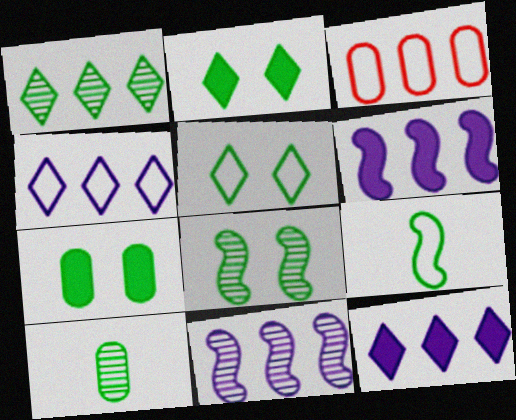[[1, 3, 6], 
[1, 7, 9], 
[1, 8, 10], 
[5, 7, 8]]